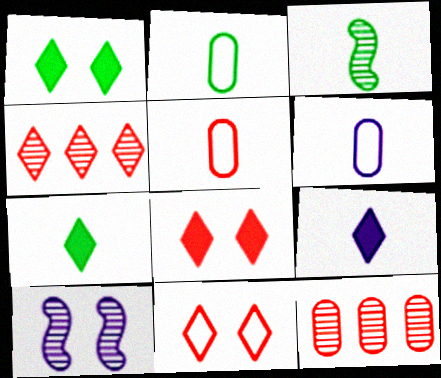[[2, 3, 7], 
[2, 5, 6], 
[3, 5, 9]]